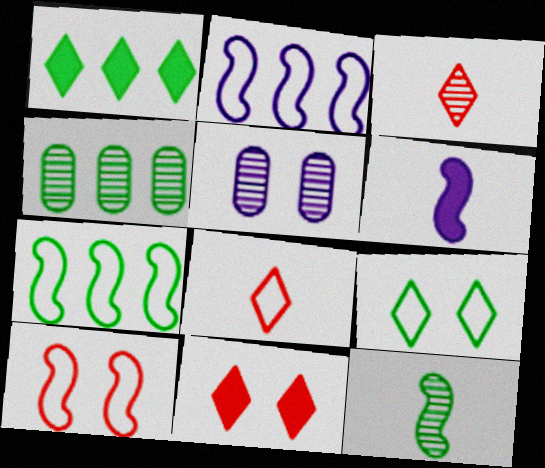[[1, 4, 7]]